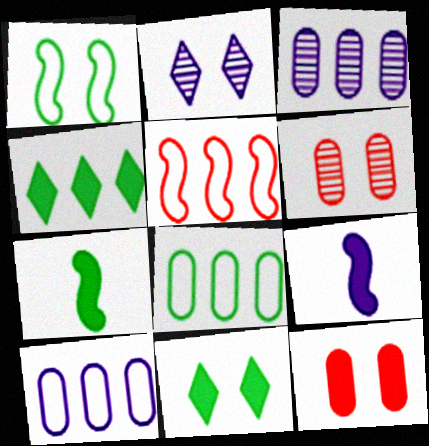[[1, 2, 12], 
[2, 9, 10], 
[3, 4, 5], 
[4, 9, 12]]